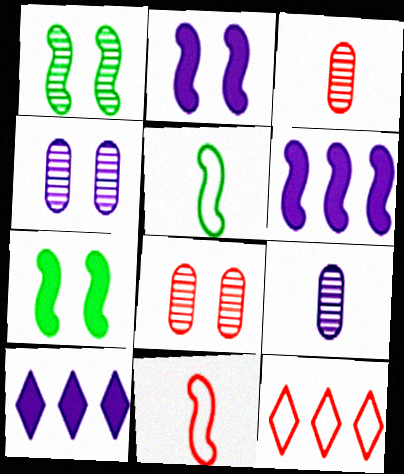[[1, 6, 11], 
[5, 8, 10], 
[7, 9, 12]]